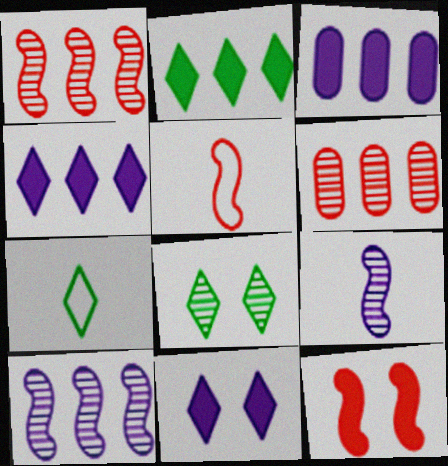[[1, 5, 12], 
[2, 7, 8], 
[3, 5, 8], 
[6, 8, 9]]